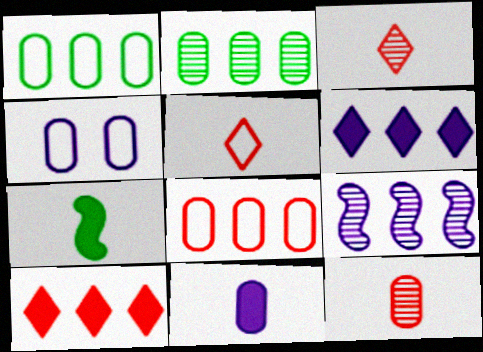[[1, 9, 10]]